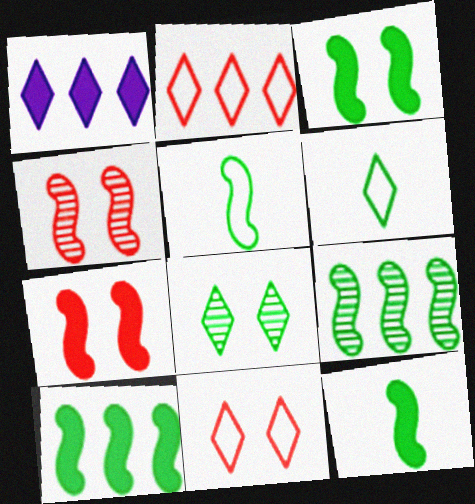[[3, 5, 9], 
[3, 10, 12]]